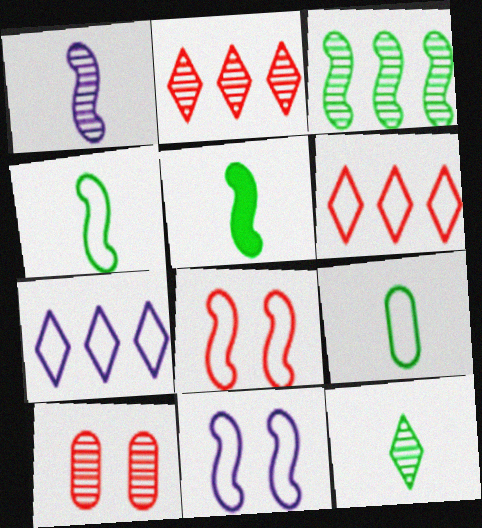[[5, 7, 10], 
[5, 9, 12], 
[6, 9, 11], 
[7, 8, 9]]